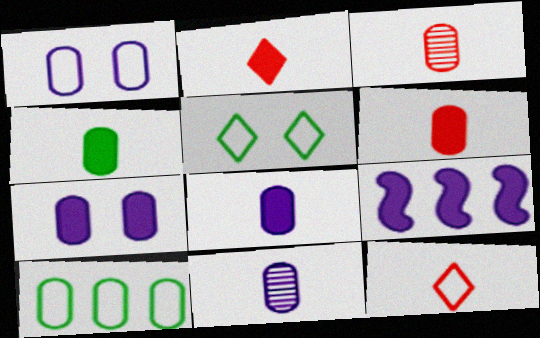[[3, 5, 9], 
[3, 7, 10], 
[4, 6, 8]]